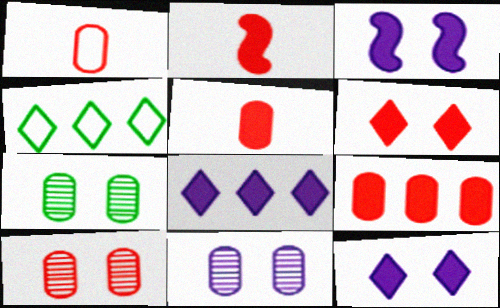[[1, 9, 10], 
[2, 4, 11], 
[2, 6, 9], 
[7, 10, 11]]